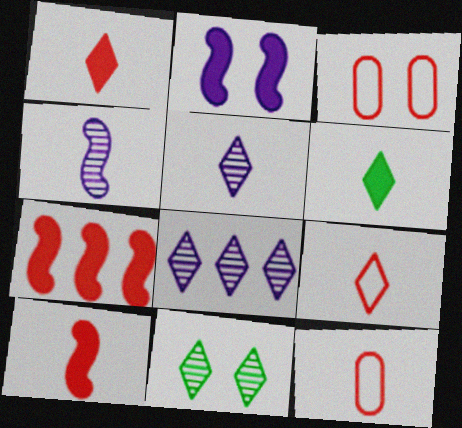[[2, 3, 11], 
[4, 6, 12], 
[5, 6, 9]]